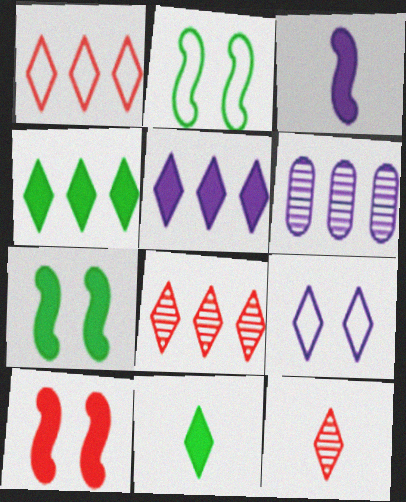[[3, 6, 9], 
[4, 9, 12], 
[8, 9, 11]]